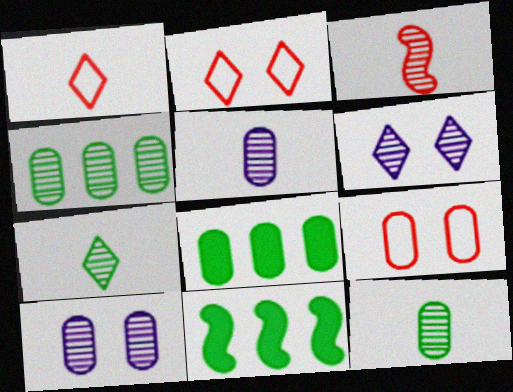[[1, 10, 11], 
[2, 5, 11], 
[3, 4, 6], 
[3, 5, 7], 
[5, 8, 9]]